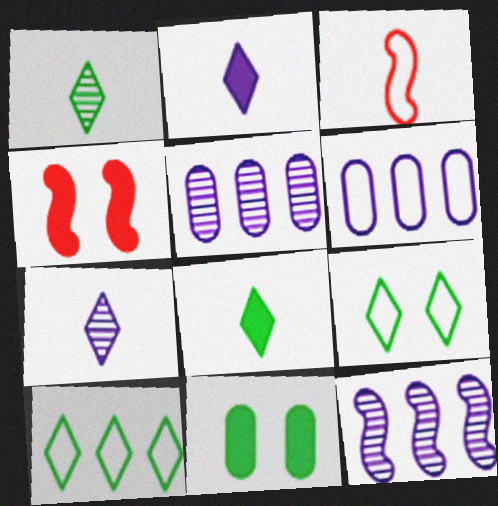[[1, 4, 6], 
[3, 6, 9]]